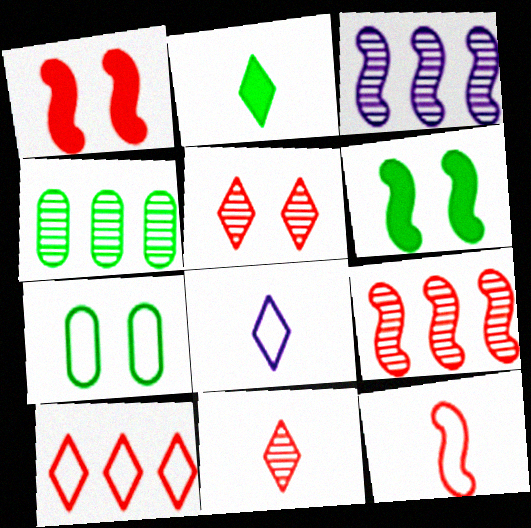[[1, 4, 8], 
[1, 9, 12], 
[2, 8, 11], 
[3, 6, 12]]